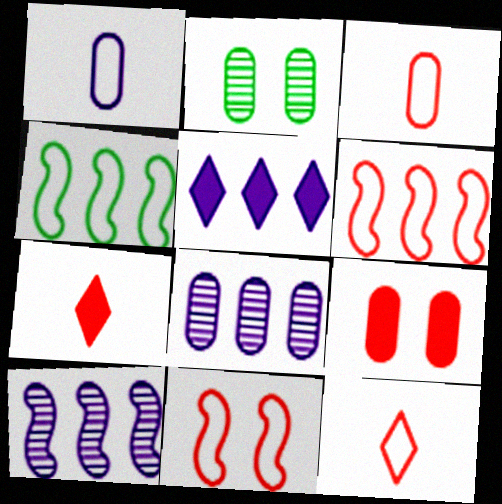[]